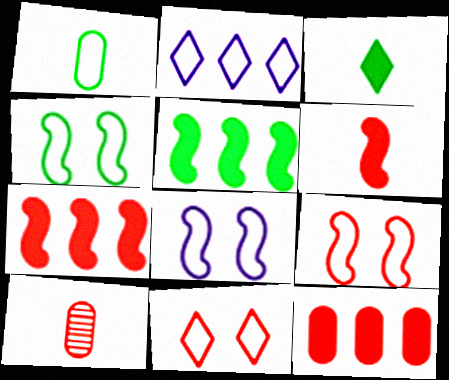[[1, 2, 9], 
[4, 8, 9], 
[7, 10, 11]]